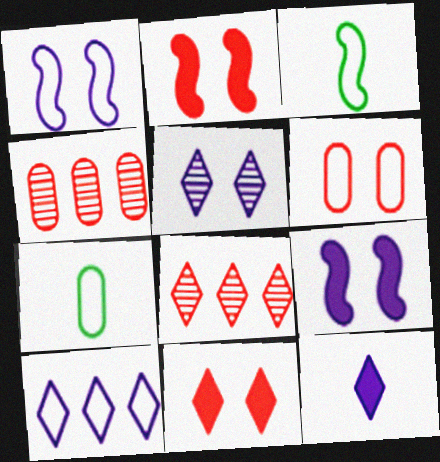[[3, 6, 10], 
[5, 10, 12], 
[7, 8, 9]]